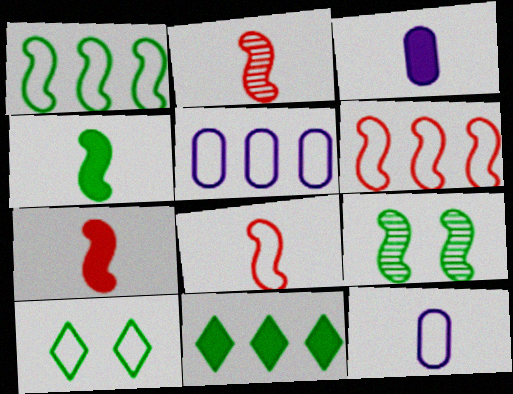[[1, 4, 9], 
[2, 7, 8], 
[5, 8, 10], 
[6, 10, 12]]